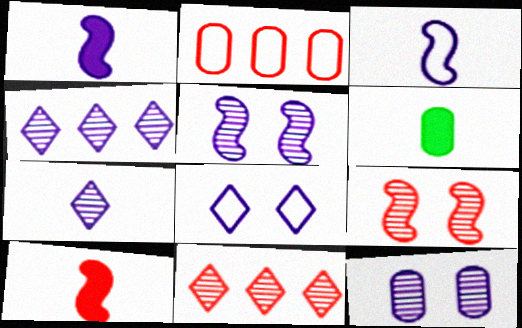[[2, 6, 12]]